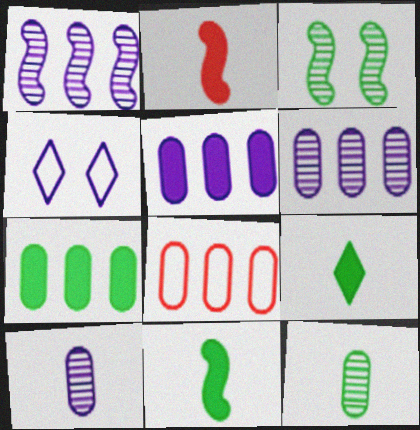[[6, 7, 8]]